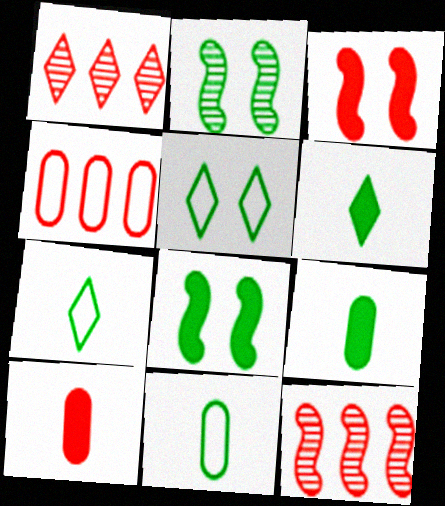[]